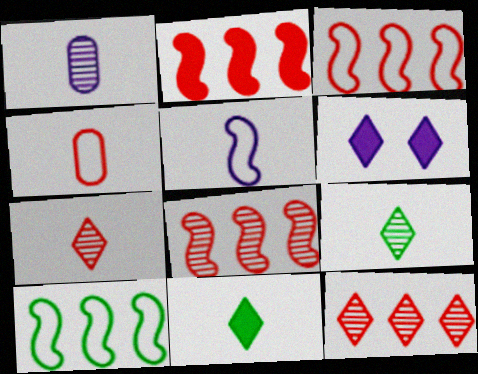[[2, 3, 8]]